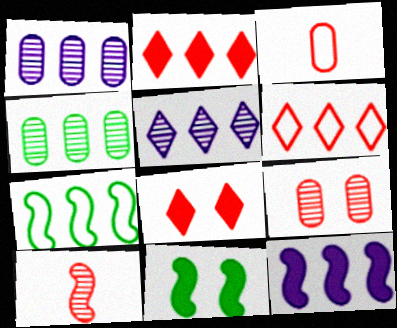[[1, 2, 7], 
[3, 5, 11], 
[4, 6, 12]]